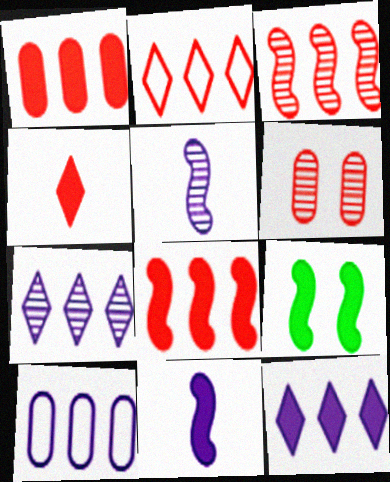[[1, 2, 3], 
[8, 9, 11]]